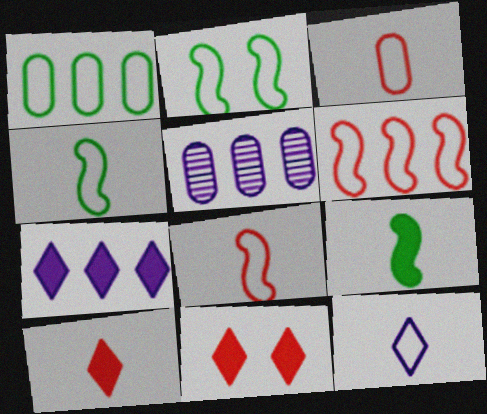[[2, 5, 10], 
[3, 4, 12], 
[4, 5, 11]]